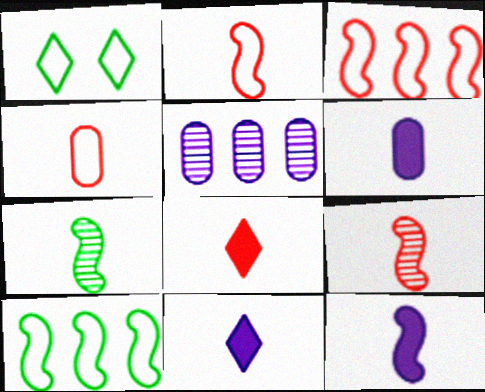[[2, 7, 12], 
[4, 7, 11], 
[4, 8, 9], 
[6, 11, 12]]